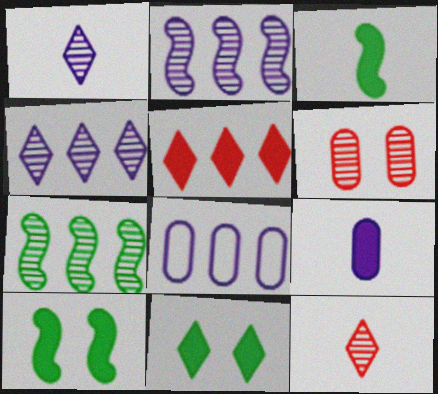[[1, 6, 7], 
[5, 7, 8], 
[5, 9, 10], 
[8, 10, 12]]